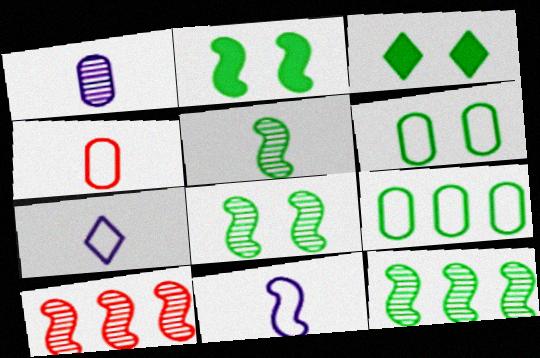[[2, 10, 11], 
[3, 5, 9], 
[3, 6, 8], 
[5, 8, 12]]